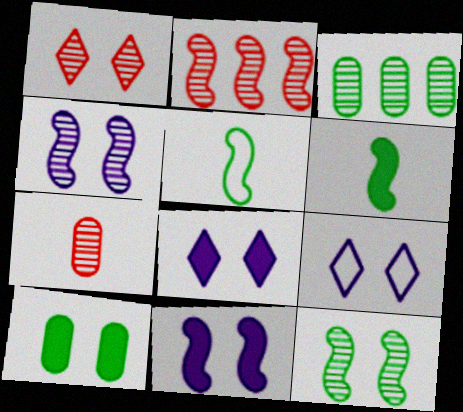[[1, 2, 7], 
[2, 5, 11]]